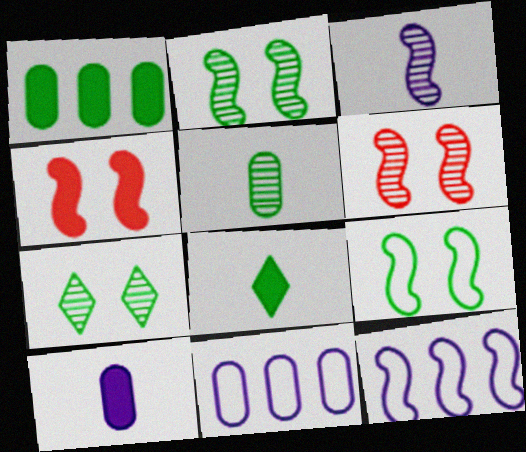[[6, 8, 11]]